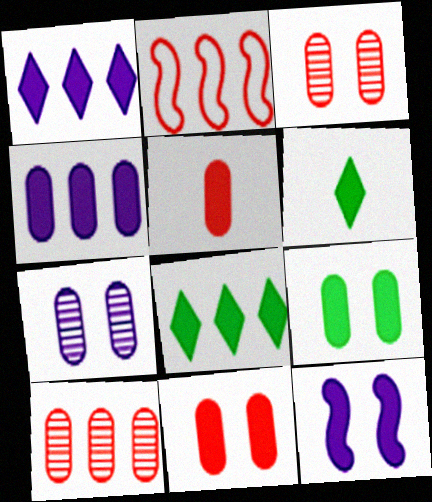[[2, 6, 7], 
[4, 5, 9], 
[5, 8, 12]]